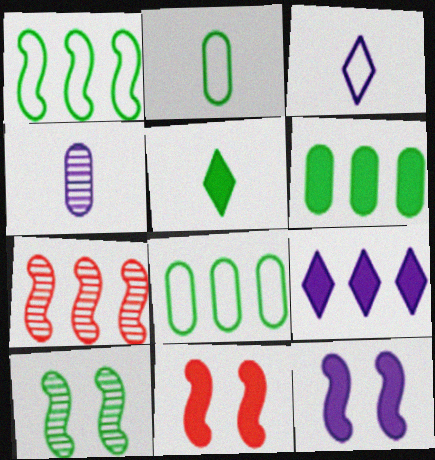[[5, 8, 10], 
[7, 8, 9]]